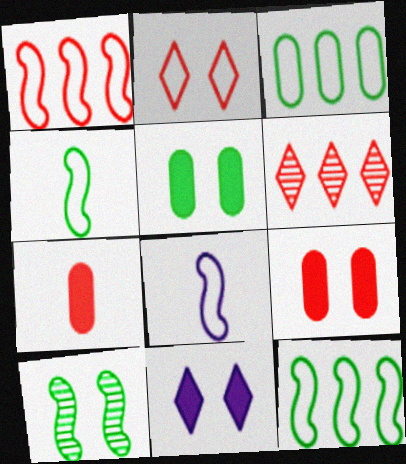[[2, 3, 8], 
[5, 6, 8]]